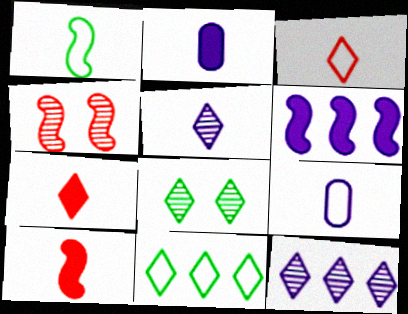[[1, 3, 9], 
[1, 4, 6], 
[2, 4, 11]]